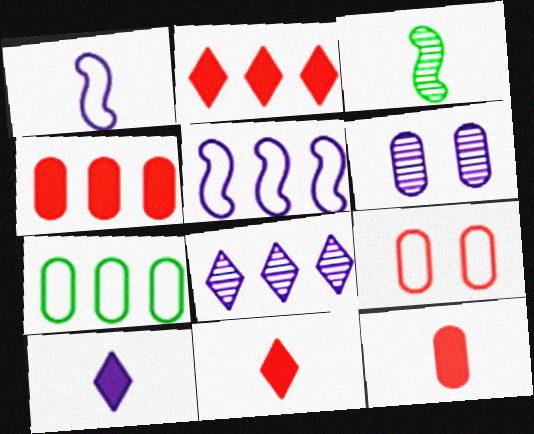[[5, 6, 10], 
[6, 7, 12]]